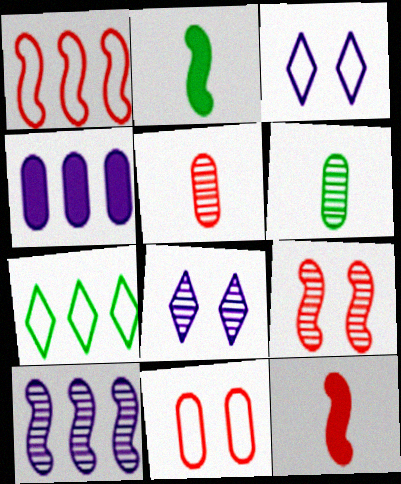[[1, 9, 12], 
[4, 6, 11]]